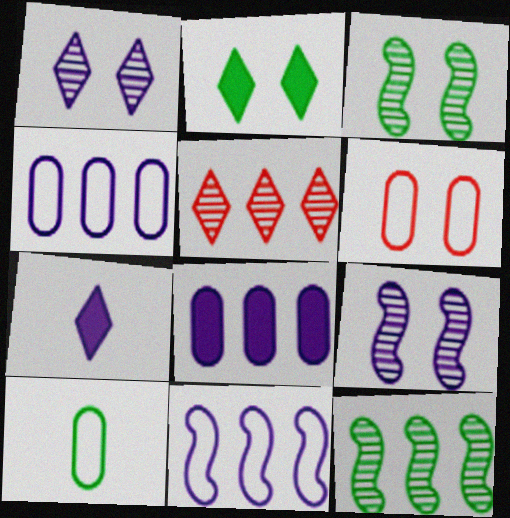[[2, 6, 9], 
[2, 10, 12], 
[4, 6, 10], 
[4, 7, 9], 
[6, 7, 12]]